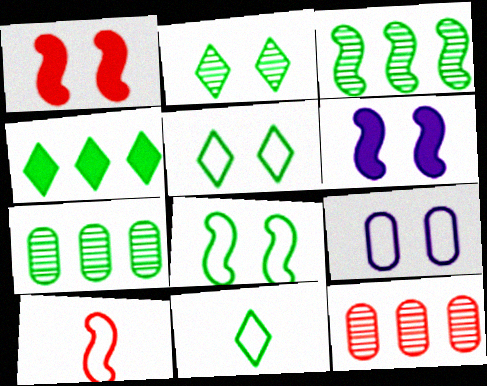[[1, 2, 9], 
[2, 4, 11], 
[3, 6, 10], 
[6, 11, 12]]